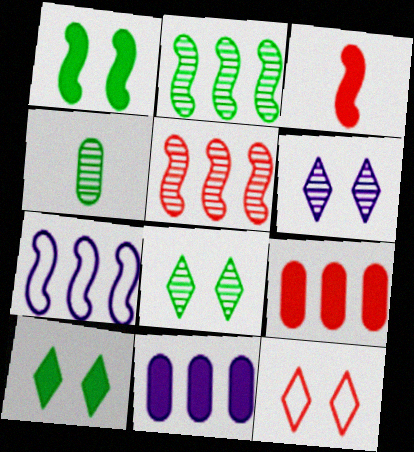[[2, 4, 8], 
[3, 10, 11], 
[4, 5, 6], 
[6, 10, 12]]